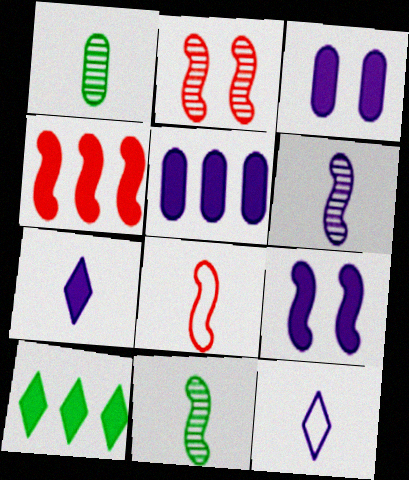[[1, 7, 8], 
[2, 4, 8], 
[4, 5, 10], 
[5, 7, 9]]